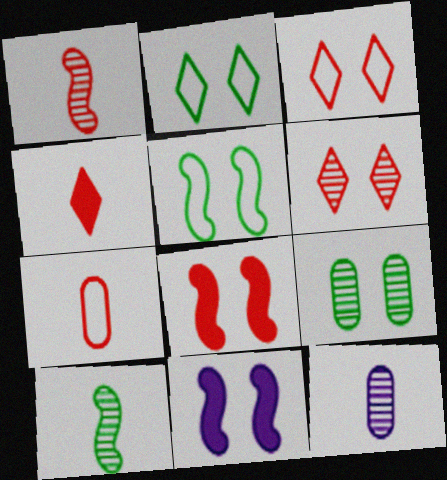[[1, 4, 7], 
[3, 9, 11]]